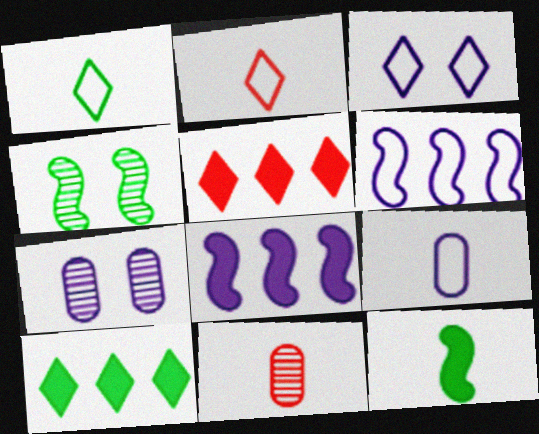[[3, 6, 9], 
[4, 5, 9]]